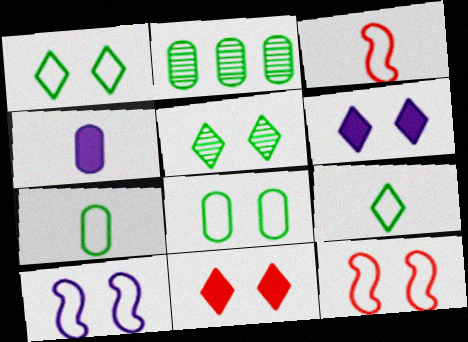[[2, 3, 6]]